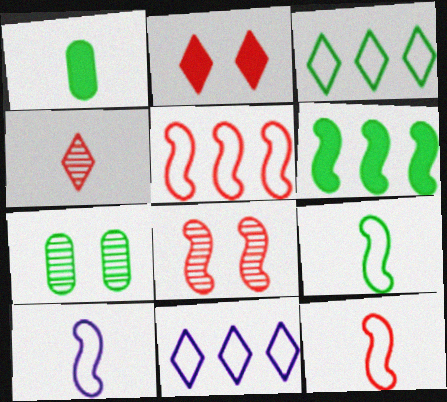[[1, 4, 10], 
[1, 8, 11], 
[6, 8, 10], 
[9, 10, 12]]